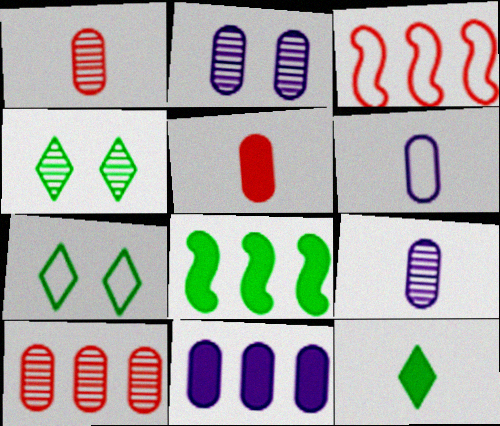[[2, 3, 12], 
[2, 6, 11], 
[3, 6, 7]]